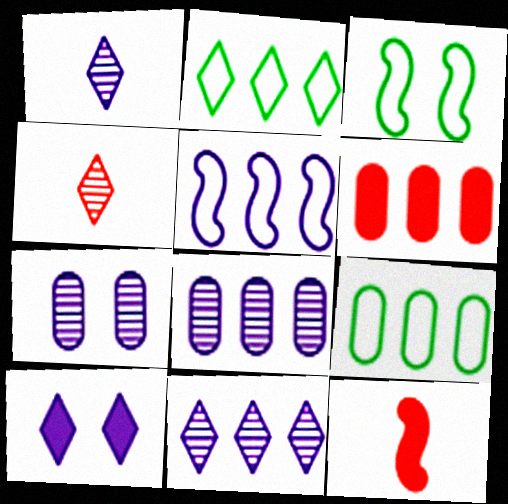[[1, 3, 6], 
[2, 4, 10], 
[2, 7, 12], 
[6, 8, 9]]